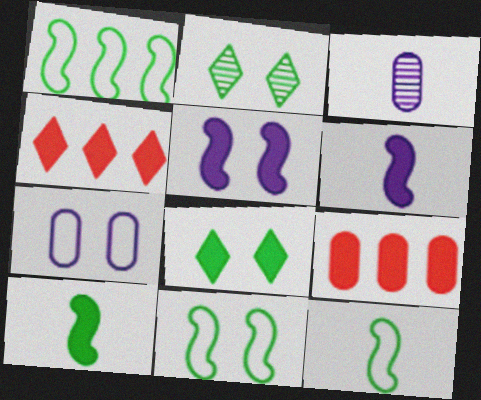[[1, 11, 12], 
[3, 4, 11], 
[6, 8, 9]]